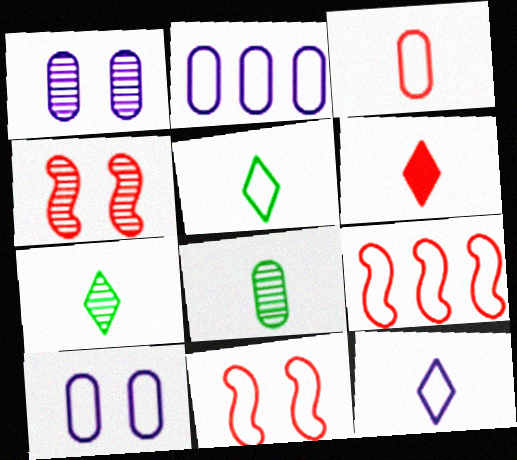[[2, 5, 11], 
[5, 9, 10], 
[6, 7, 12]]